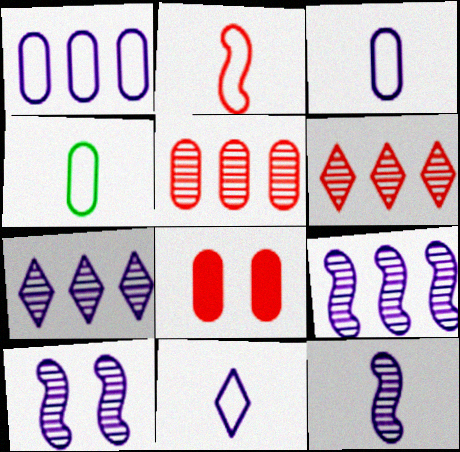[[2, 4, 11], 
[2, 6, 8], 
[9, 10, 12]]